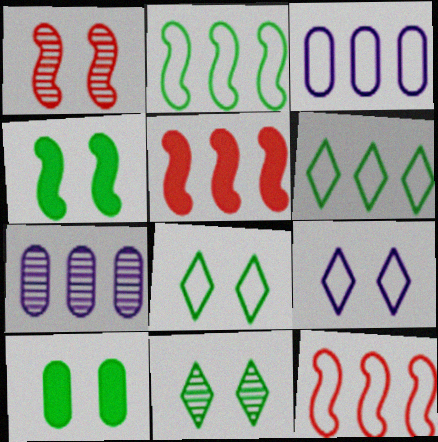[[1, 9, 10], 
[3, 6, 12], 
[5, 6, 7]]